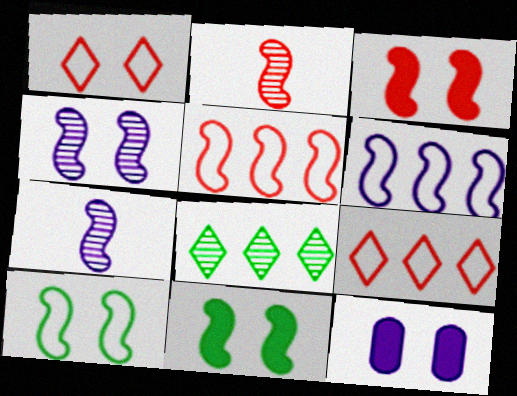[[2, 3, 5], 
[2, 6, 11], 
[3, 4, 10], 
[5, 7, 11]]